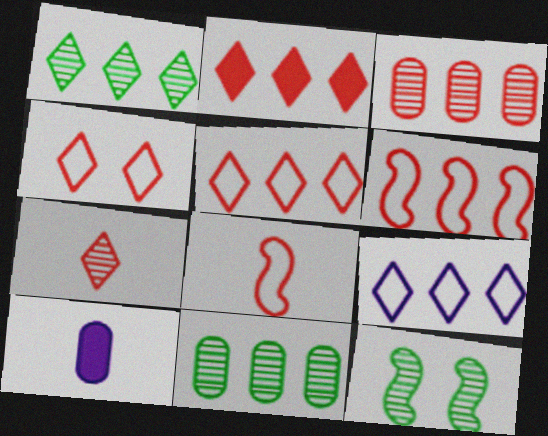[[1, 2, 9], 
[2, 3, 6], 
[2, 4, 7], 
[5, 10, 12]]